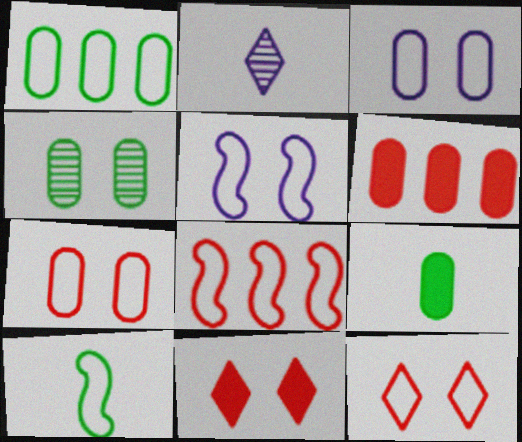[[1, 4, 9], 
[4, 5, 11], 
[5, 8, 10]]